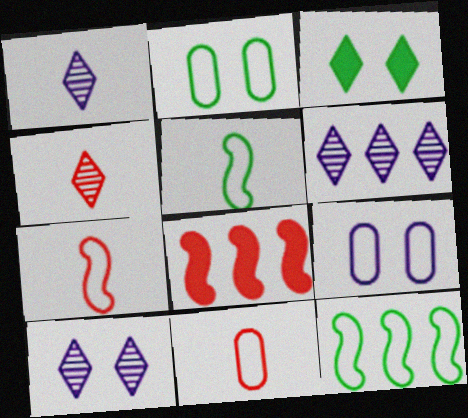[[1, 2, 8], 
[1, 6, 10]]